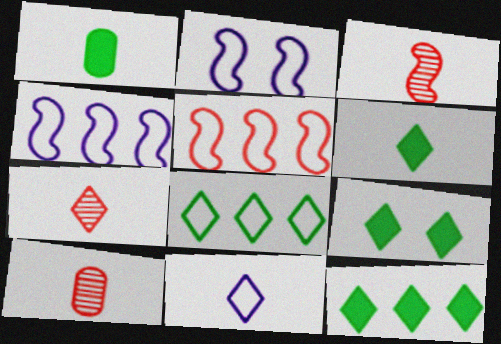[[1, 3, 11], 
[2, 10, 12], 
[3, 7, 10], 
[4, 9, 10], 
[6, 7, 11], 
[6, 9, 12]]